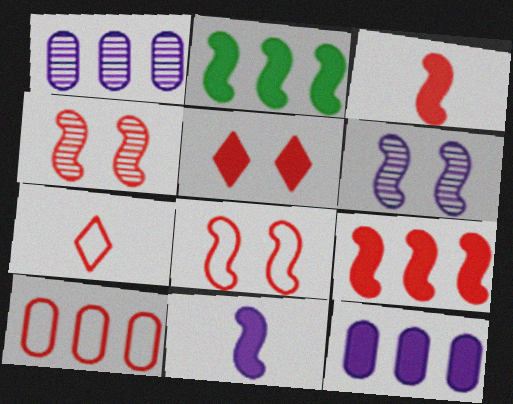[[7, 8, 10]]